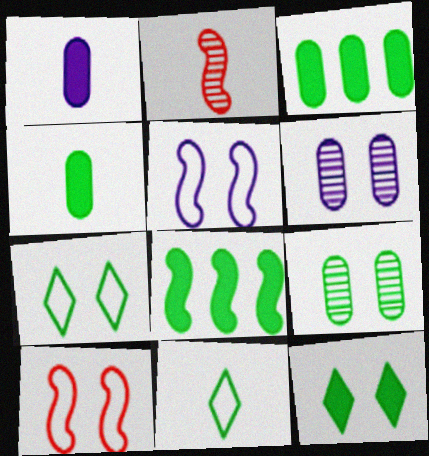[[1, 2, 11], 
[2, 5, 8], 
[4, 8, 12], 
[6, 10, 12], 
[8, 9, 11]]